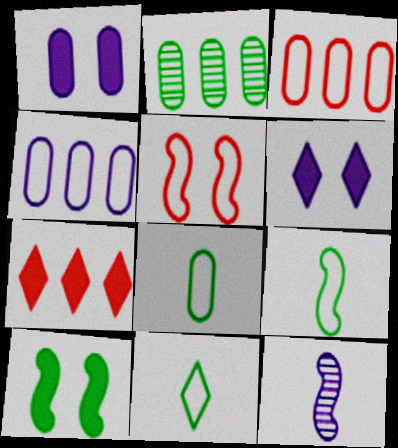[[2, 10, 11], 
[4, 5, 11], 
[4, 6, 12], 
[8, 9, 11]]